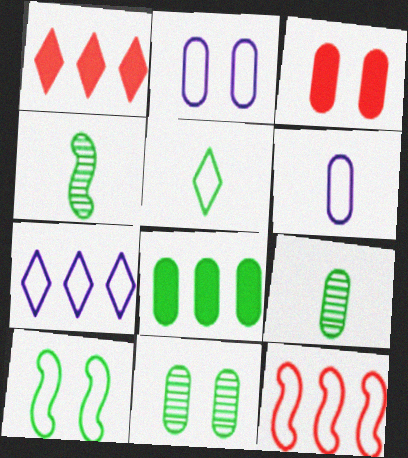[[1, 2, 4], 
[2, 3, 11], 
[2, 5, 12], 
[3, 4, 7]]